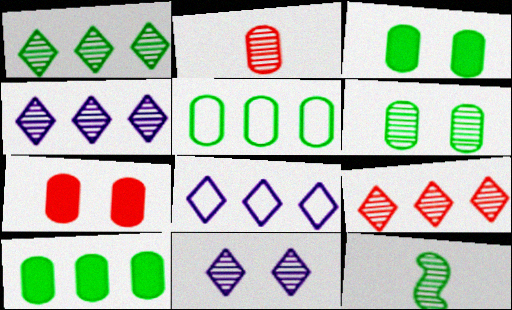[[1, 4, 9], 
[1, 6, 12], 
[7, 8, 12]]